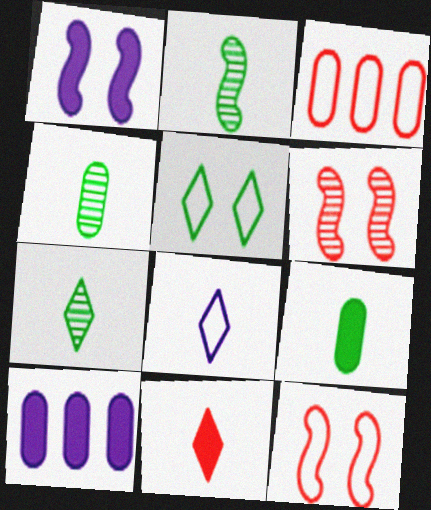[[1, 3, 7], 
[2, 4, 7], 
[3, 6, 11], 
[7, 8, 11], 
[7, 10, 12]]